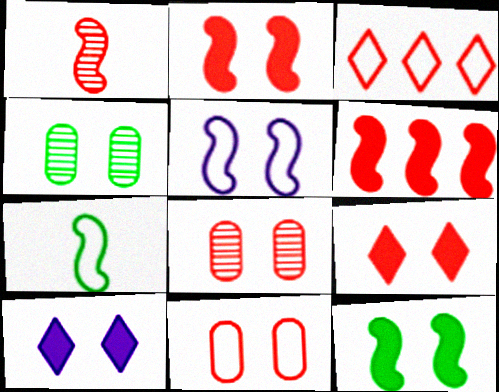[[4, 5, 9]]